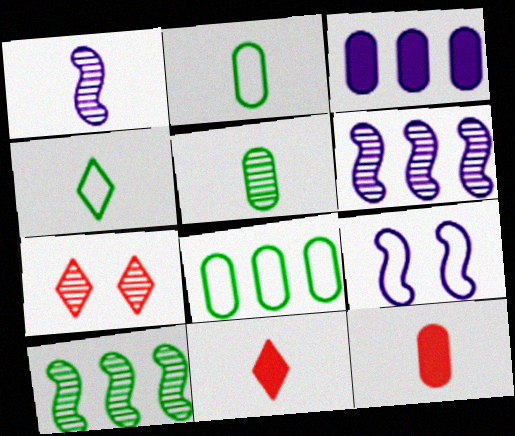[[1, 2, 11], 
[1, 4, 12], 
[5, 6, 7]]